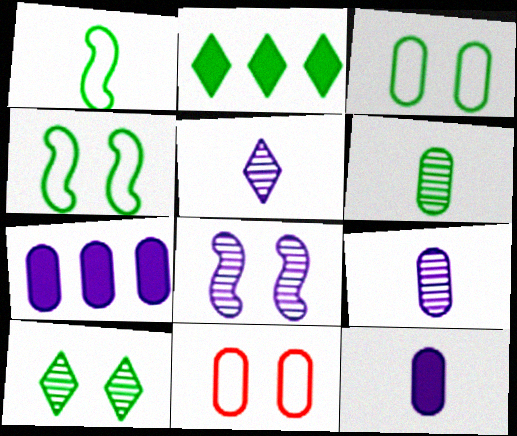[[2, 4, 6], 
[6, 7, 11]]